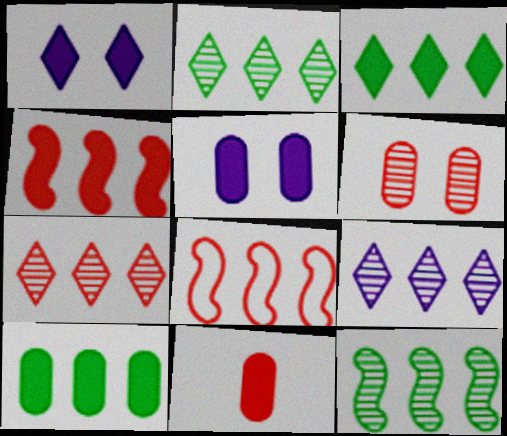[[2, 7, 9], 
[5, 10, 11], 
[8, 9, 10]]